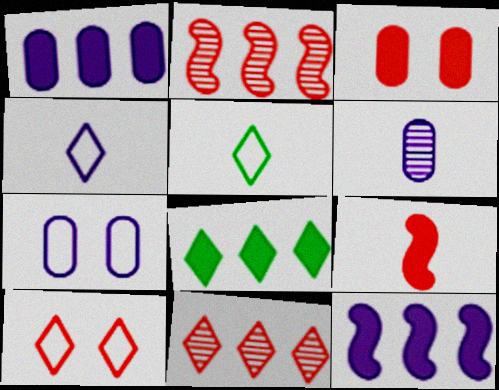[[1, 6, 7], 
[5, 6, 9]]